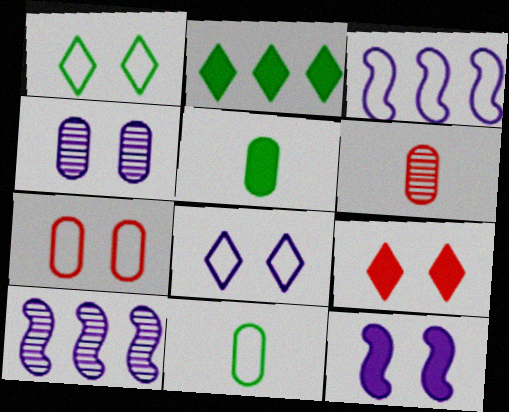[[4, 8, 12], 
[9, 10, 11]]